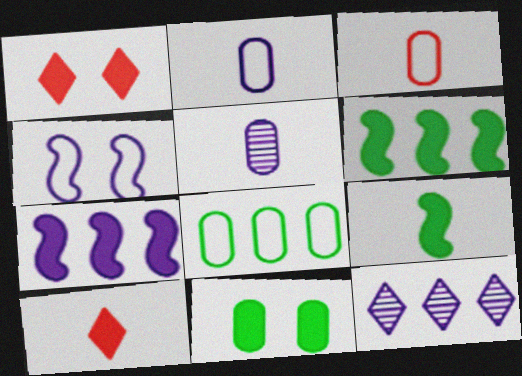[[7, 10, 11]]